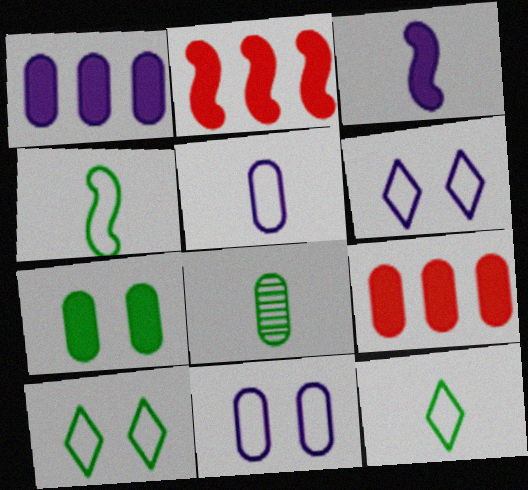[[2, 6, 8], 
[8, 9, 11]]